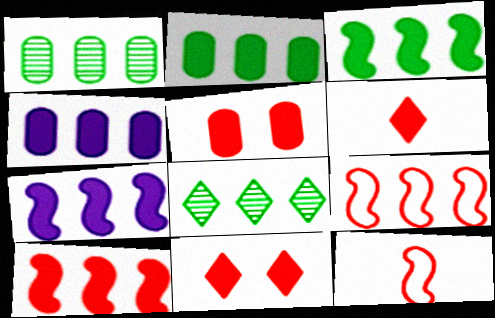[[3, 7, 10], 
[4, 8, 9], 
[5, 6, 10]]